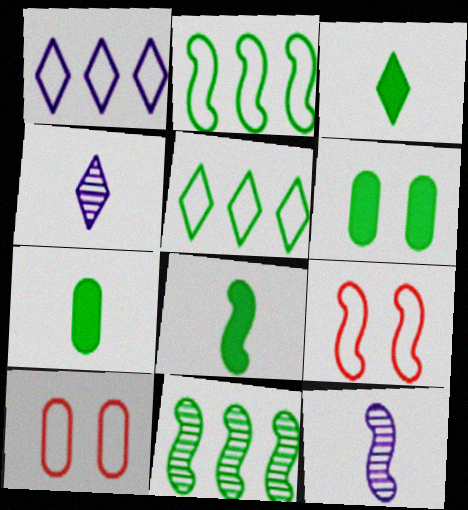[[3, 7, 8]]